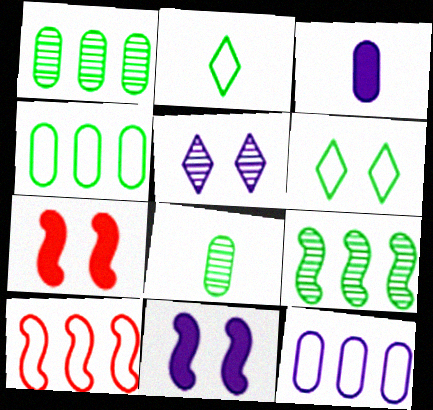[]